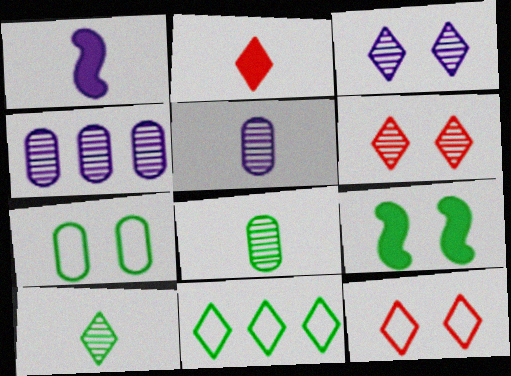[[2, 3, 11], 
[8, 9, 11]]